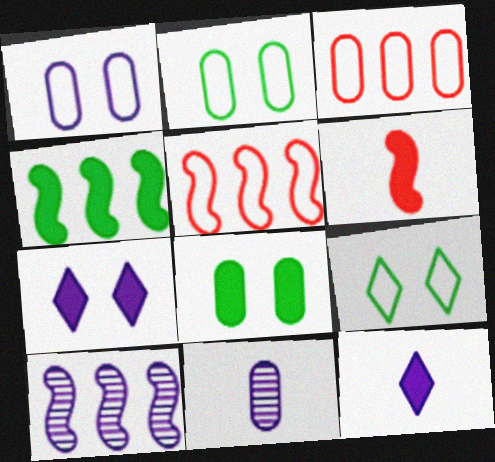[[1, 10, 12], 
[3, 8, 11], 
[4, 5, 10]]